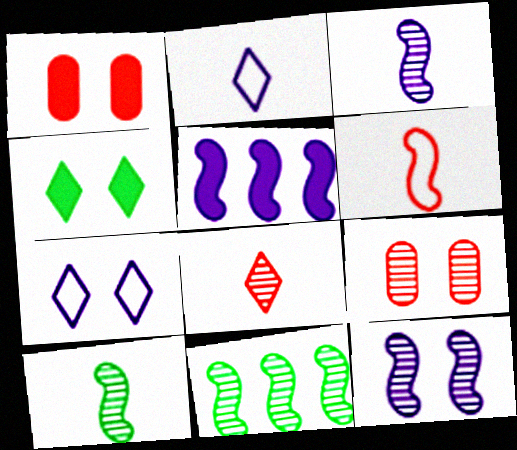[[1, 2, 11]]